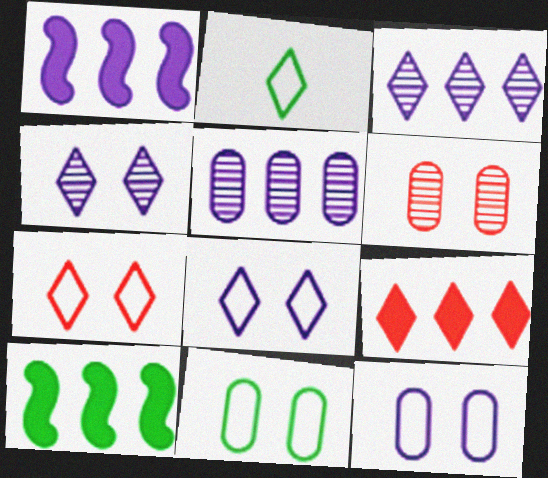[[1, 2, 6], 
[2, 4, 9]]